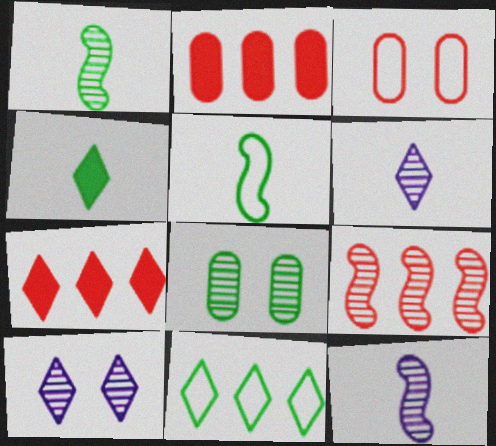[[2, 5, 10], 
[6, 8, 9]]